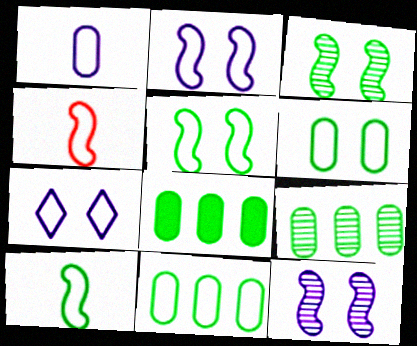[[4, 7, 11], 
[8, 9, 11]]